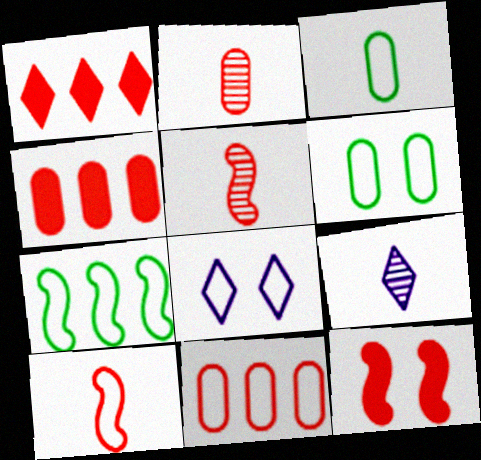[]